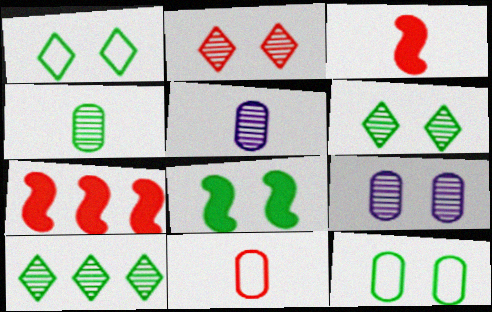[[1, 5, 7], 
[2, 7, 11], 
[6, 8, 12]]